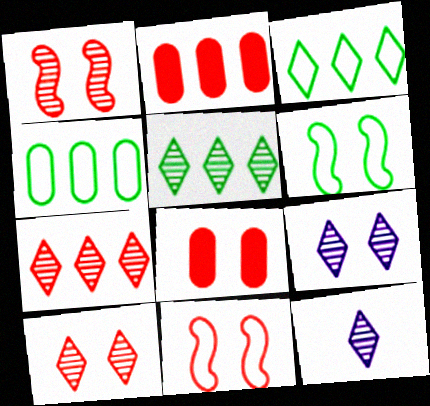[[2, 6, 12], 
[5, 10, 12], 
[6, 8, 9], 
[8, 10, 11]]